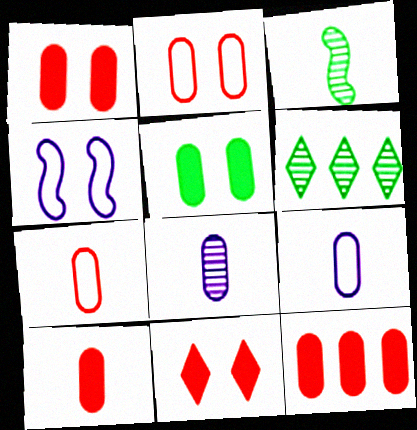[[1, 10, 12], 
[4, 6, 10]]